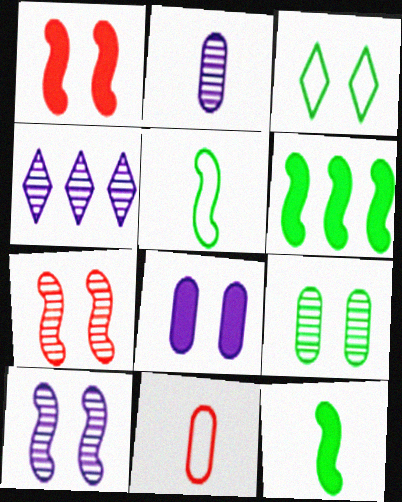[[2, 4, 10], 
[3, 7, 8]]